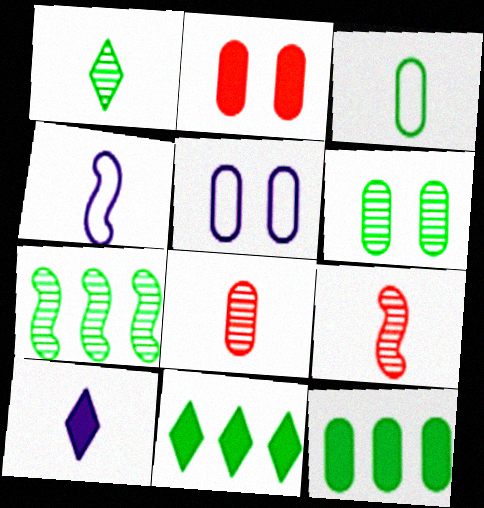[[1, 6, 7], 
[2, 5, 6], 
[3, 6, 12], 
[3, 9, 10], 
[5, 8, 12], 
[5, 9, 11]]